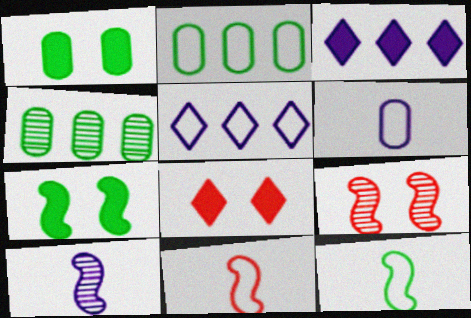[[2, 8, 10]]